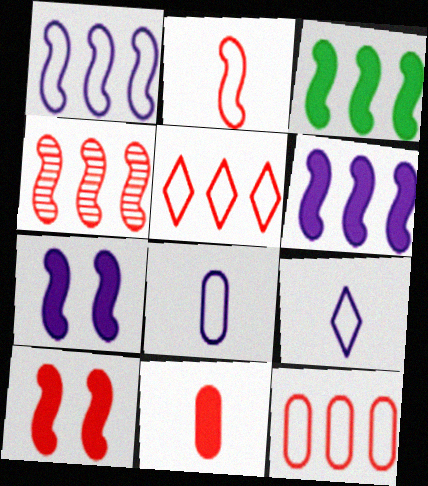[[1, 3, 4], 
[2, 4, 10]]